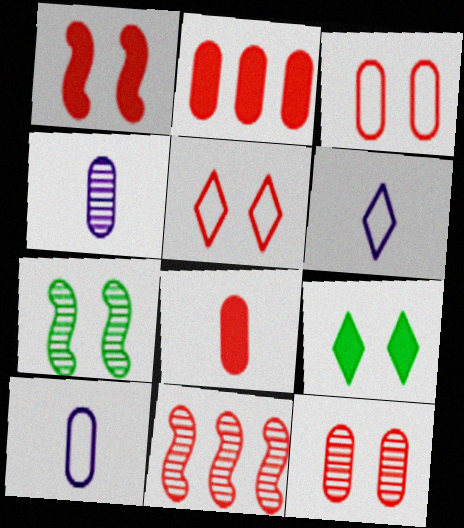[[1, 5, 12], 
[2, 6, 7], 
[5, 8, 11], 
[9, 10, 11]]